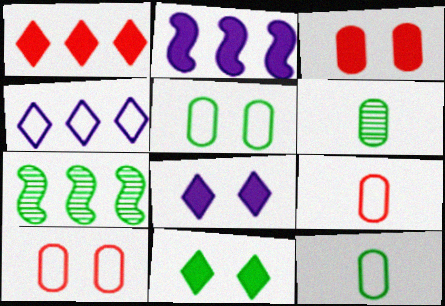[[7, 8, 9], 
[7, 11, 12]]